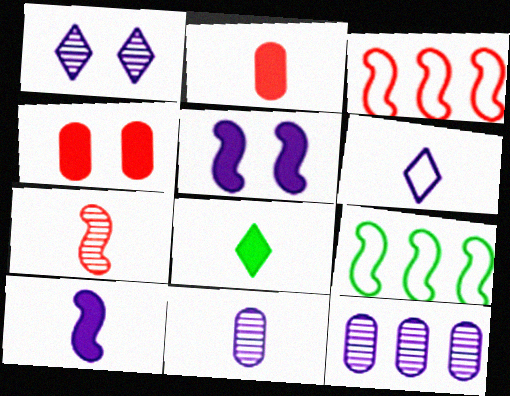[[1, 2, 9], 
[2, 8, 10], 
[5, 6, 12], 
[5, 7, 9], 
[6, 10, 11]]